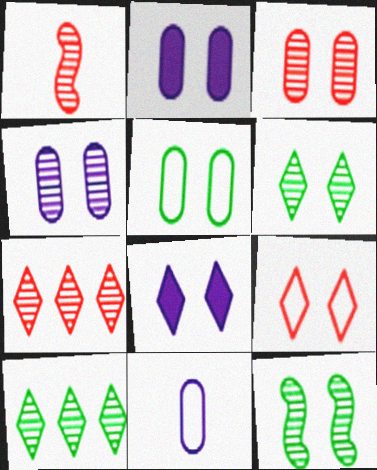[[1, 3, 7], 
[1, 4, 10], 
[2, 3, 5], 
[2, 9, 12], 
[6, 8, 9]]